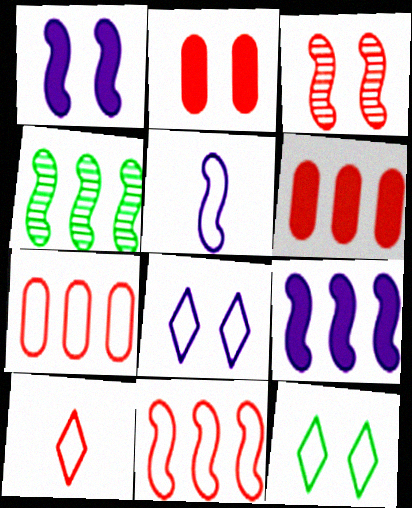[[3, 6, 10], 
[4, 9, 11], 
[5, 7, 12]]